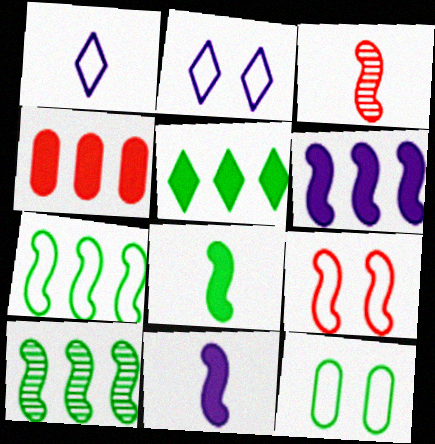[[2, 9, 12], 
[4, 5, 6], 
[9, 10, 11]]